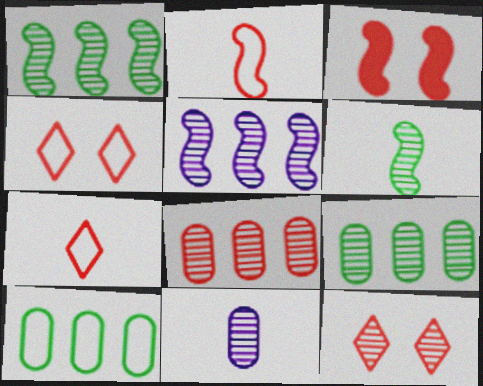[[1, 11, 12], 
[3, 7, 8]]